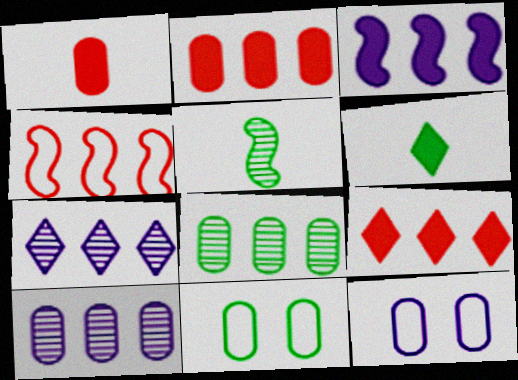[[1, 8, 12], 
[1, 10, 11], 
[5, 9, 12]]